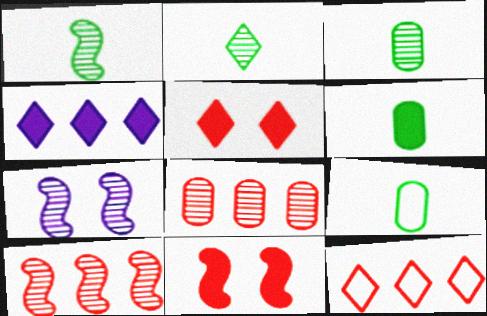[[1, 2, 3], 
[1, 7, 10], 
[2, 7, 8], 
[3, 6, 9], 
[4, 6, 11], 
[6, 7, 12]]